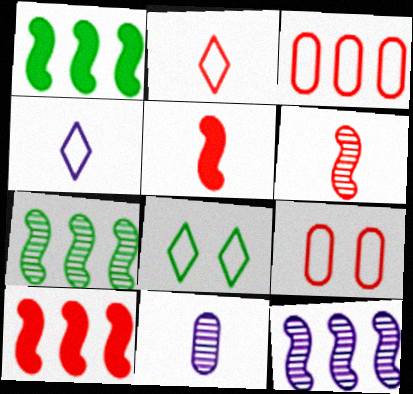[[8, 10, 11]]